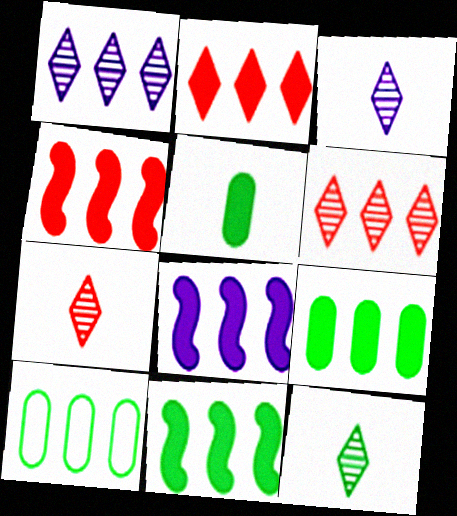[[1, 4, 10], 
[2, 8, 9], 
[3, 7, 12], 
[4, 8, 11], 
[6, 8, 10]]